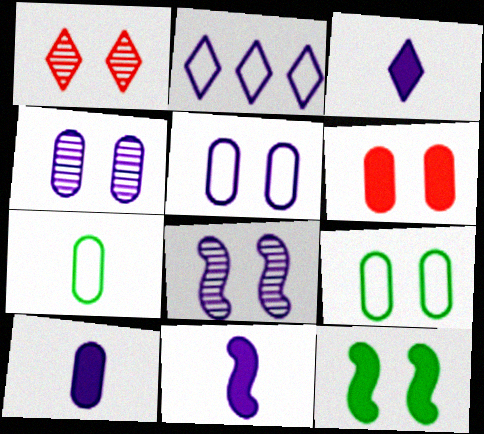[[1, 5, 12], 
[2, 4, 11], 
[2, 8, 10], 
[3, 10, 11], 
[4, 6, 9]]